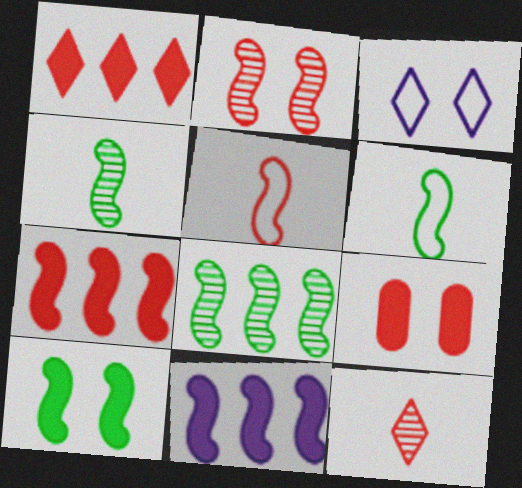[[2, 5, 7], 
[2, 6, 11], 
[6, 8, 10]]